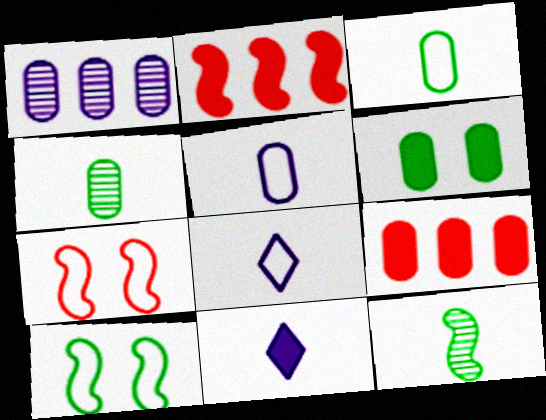[[2, 6, 11]]